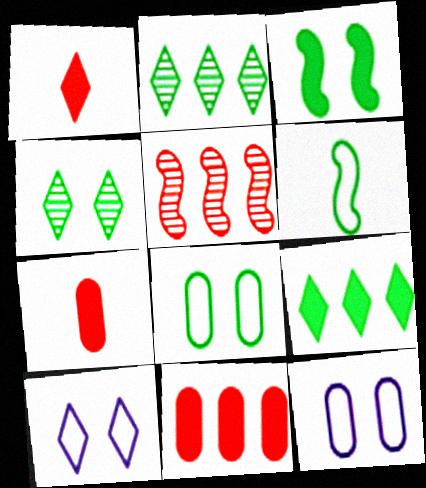[[1, 2, 10], 
[3, 4, 8]]